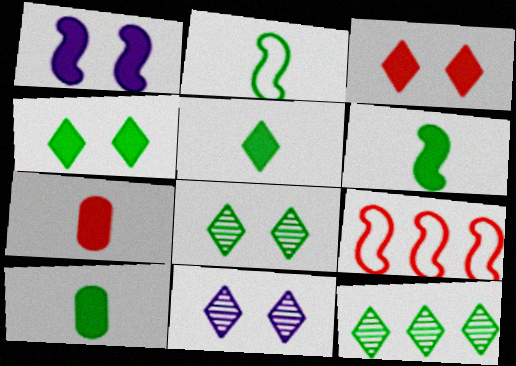[[5, 6, 10], 
[9, 10, 11]]